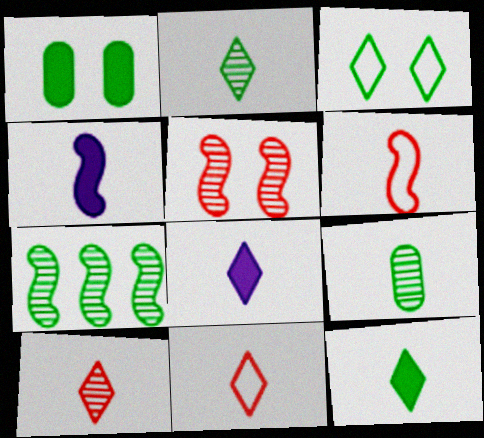[[2, 8, 11], 
[4, 9, 11], 
[6, 8, 9]]